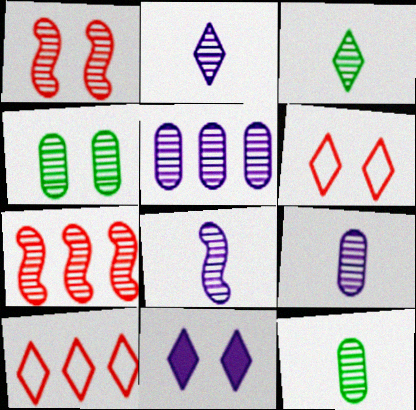[[1, 3, 5], 
[2, 4, 7], 
[2, 8, 9], 
[3, 10, 11]]